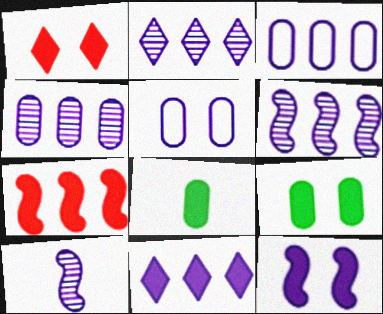[[1, 9, 12], 
[2, 4, 6], 
[3, 6, 11], 
[5, 10, 11]]